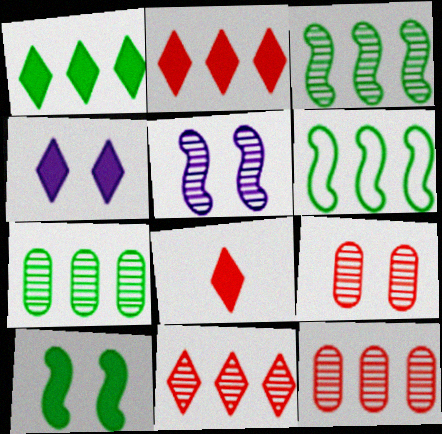[[1, 4, 8], 
[1, 6, 7]]